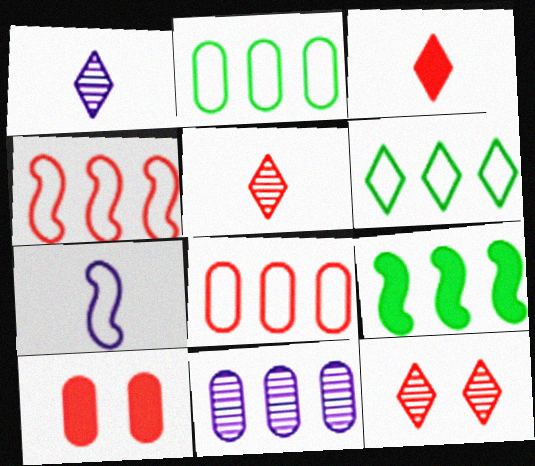[[4, 5, 10]]